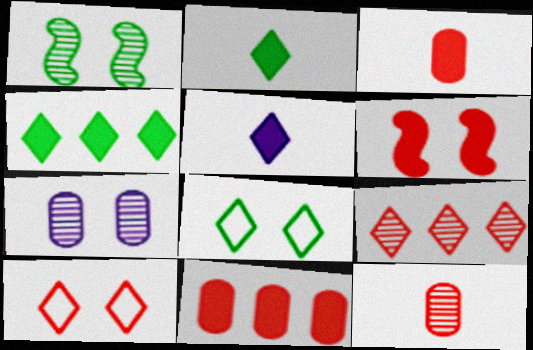[[5, 8, 9], 
[6, 7, 8]]